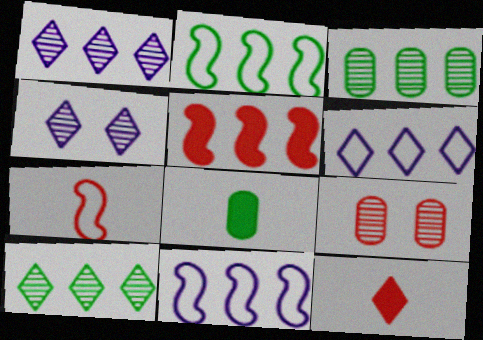[[3, 5, 6]]